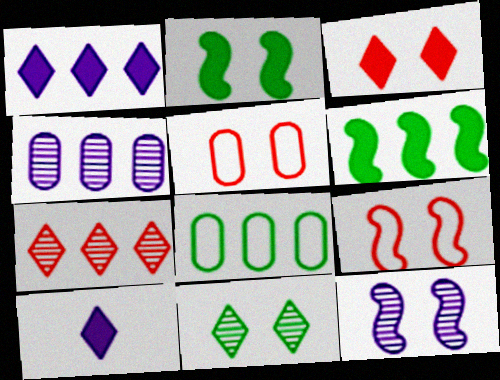[[2, 9, 12]]